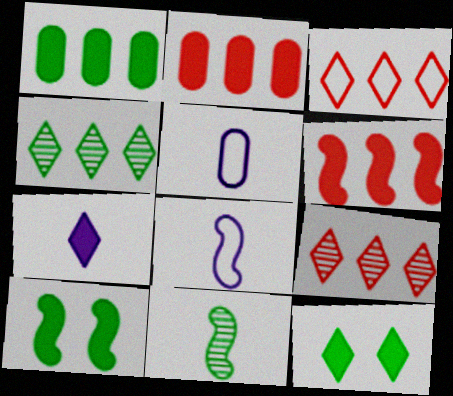[[2, 7, 10], 
[5, 9, 10]]